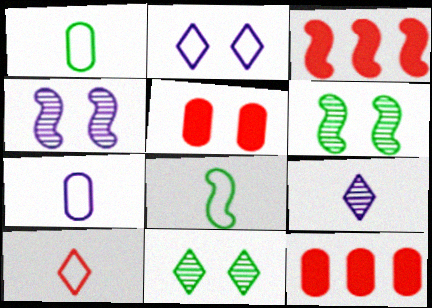[[2, 5, 6], 
[3, 4, 8], 
[3, 7, 11], 
[7, 8, 10]]